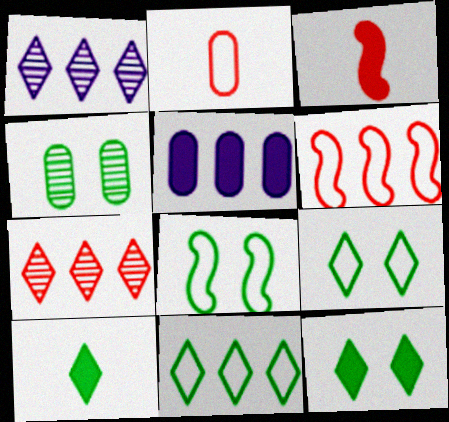[[2, 4, 5], 
[3, 5, 12], 
[4, 8, 12]]